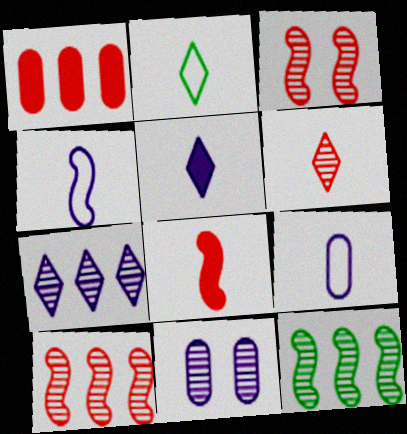[[2, 5, 6], 
[6, 11, 12]]